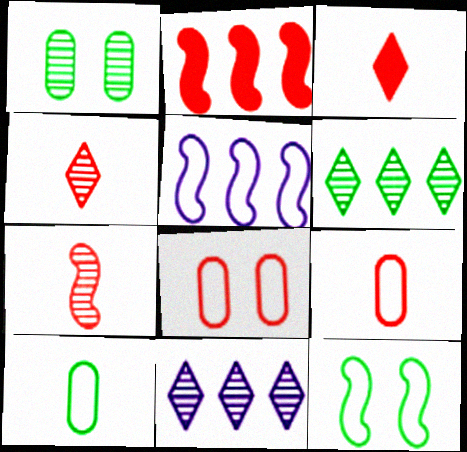[[1, 3, 5], 
[1, 7, 11], 
[2, 4, 8], 
[3, 7, 9]]